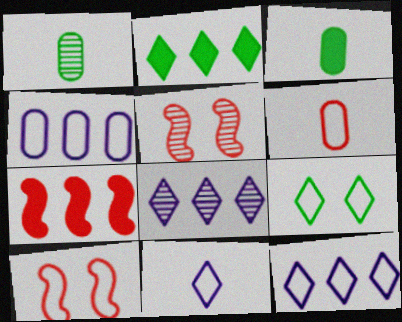[[1, 5, 8], 
[3, 5, 12], 
[3, 8, 10]]